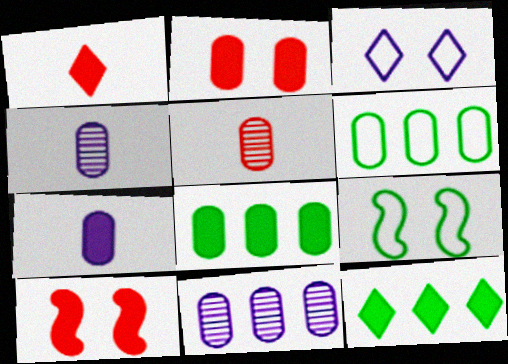[[1, 9, 11], 
[2, 4, 6], 
[2, 7, 8], 
[7, 10, 12]]